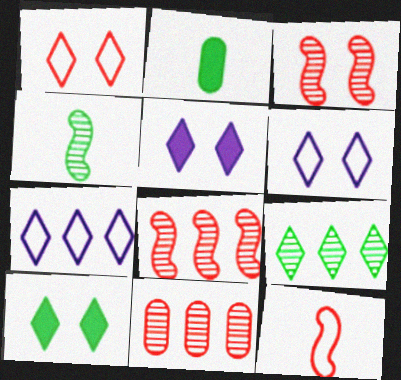[[2, 3, 7], 
[2, 6, 8]]